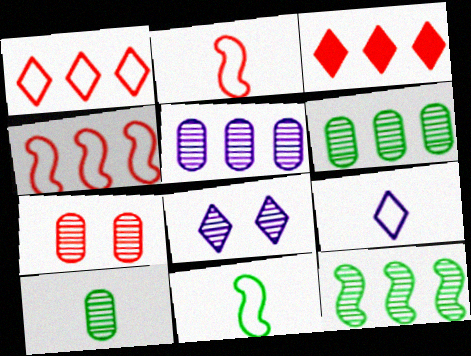[[2, 3, 7], 
[5, 7, 10]]